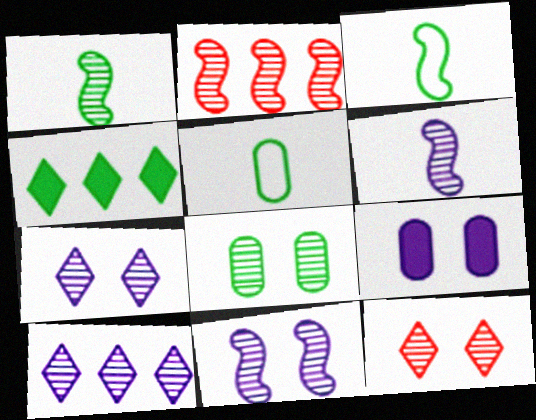[[1, 2, 11], 
[3, 4, 8], 
[8, 11, 12]]